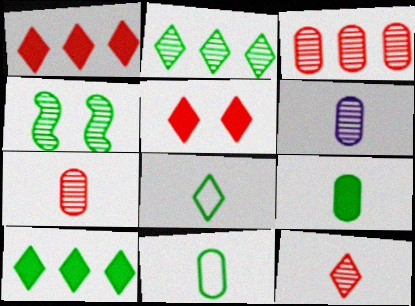[[4, 10, 11]]